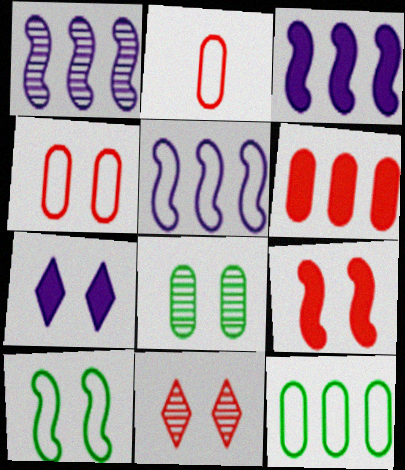[[1, 3, 5], 
[4, 9, 11]]